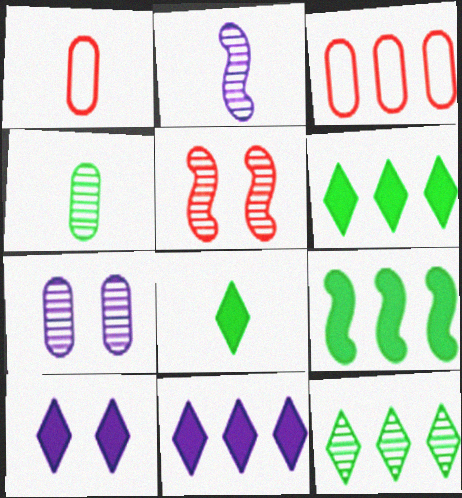[[1, 2, 8]]